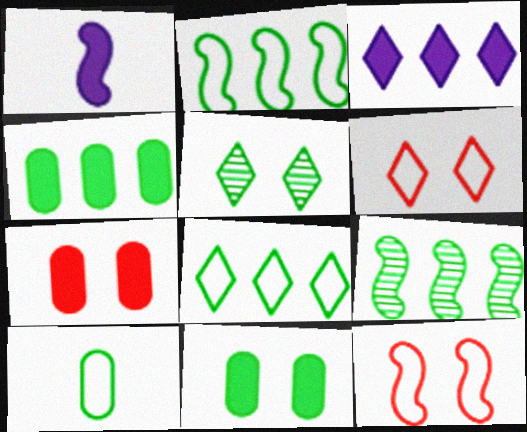[[1, 9, 12], 
[4, 8, 9]]